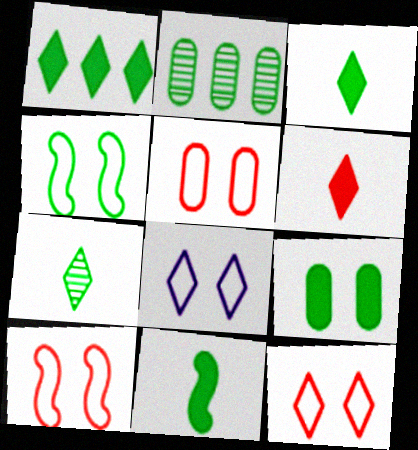[[1, 9, 11], 
[2, 3, 4], 
[4, 5, 8], 
[5, 10, 12]]